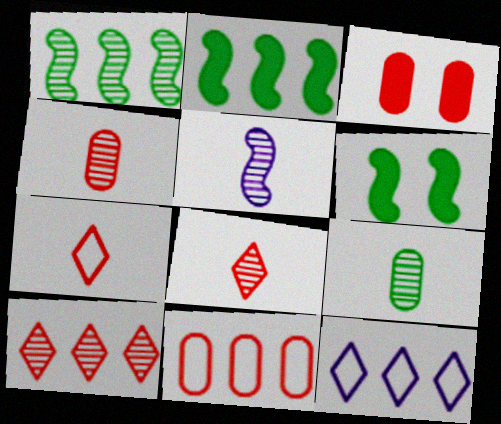[[3, 4, 11], 
[4, 6, 12], 
[5, 8, 9]]